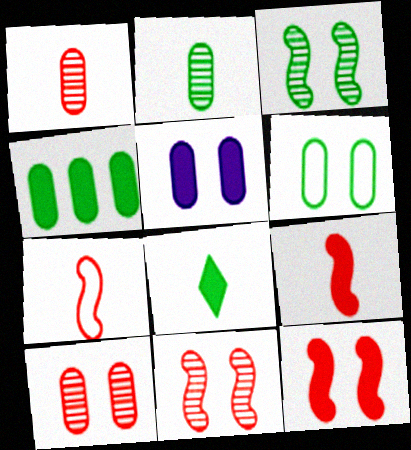[[2, 4, 6], 
[5, 6, 10]]